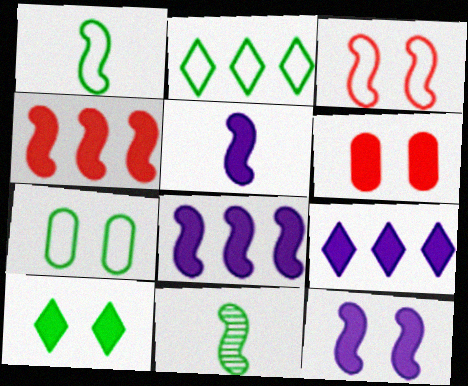[[1, 2, 7], 
[3, 8, 11], 
[5, 8, 12], 
[6, 10, 12]]